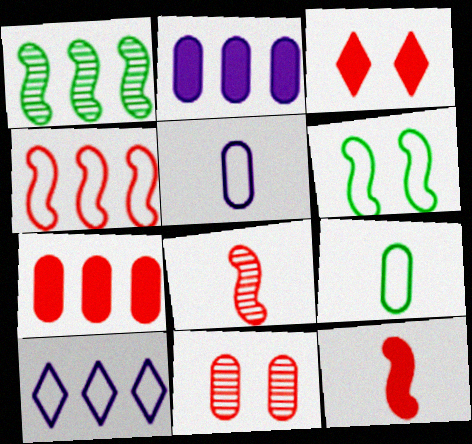[[1, 3, 5], 
[1, 7, 10], 
[2, 9, 11], 
[3, 7, 12]]